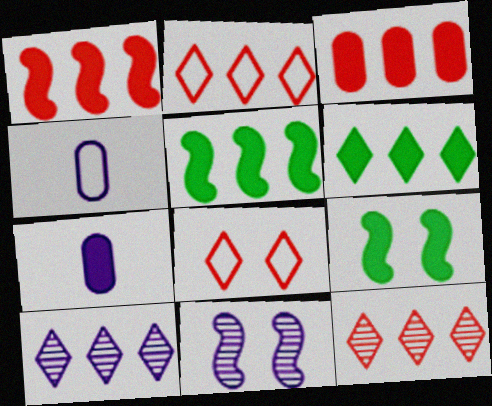[[2, 6, 10], 
[4, 9, 12]]